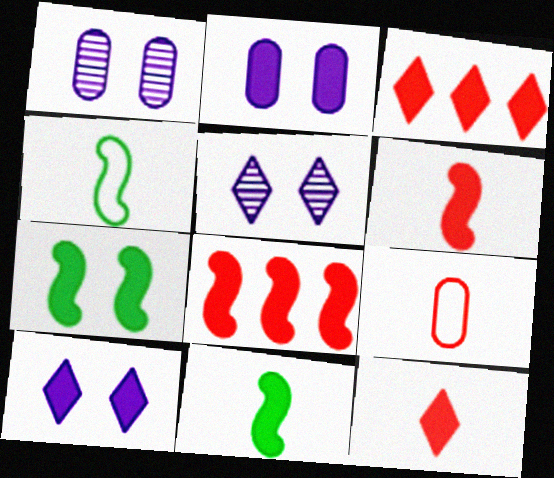[[1, 3, 4], 
[2, 3, 11]]